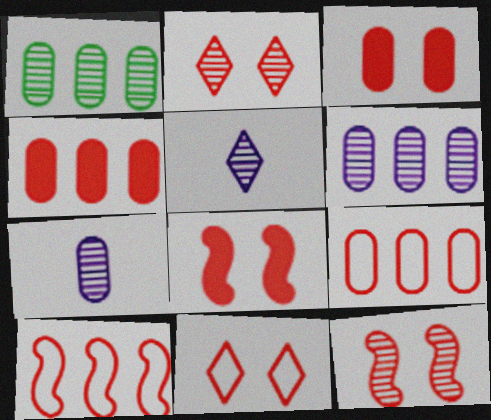[[1, 5, 12], 
[3, 11, 12]]